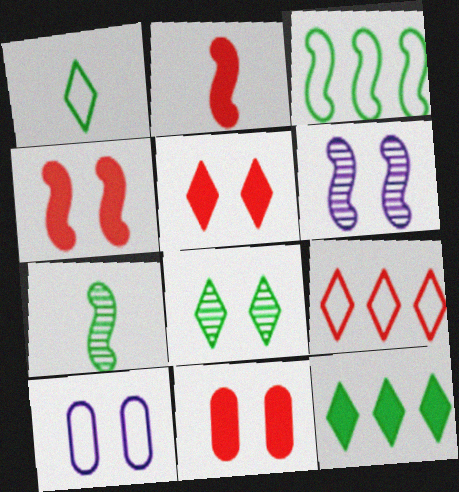[[1, 8, 12], 
[2, 3, 6], 
[4, 5, 11], 
[4, 8, 10]]